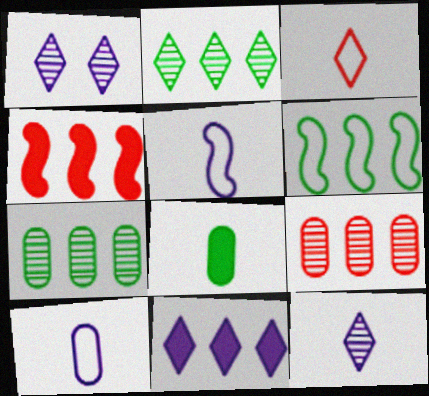[[6, 9, 11]]